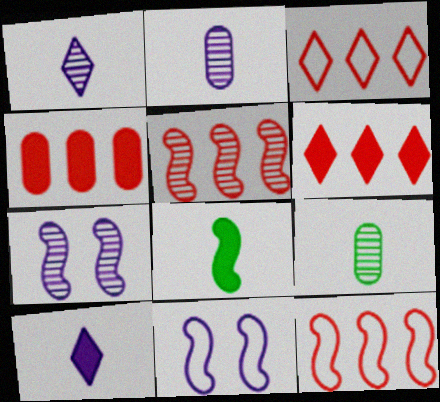[[3, 4, 5], 
[5, 8, 11], 
[6, 9, 11], 
[7, 8, 12]]